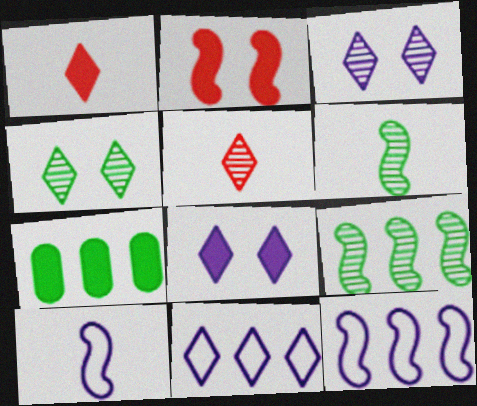[[1, 4, 11], 
[2, 6, 12], 
[2, 9, 10]]